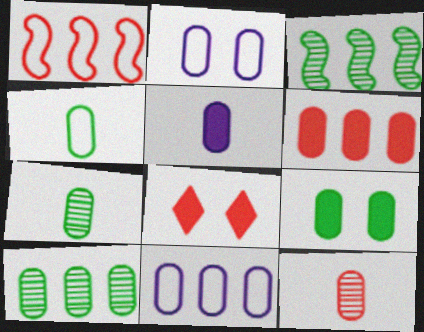[[1, 8, 12], 
[2, 6, 7], 
[4, 5, 12], 
[4, 9, 10], 
[5, 6, 9], 
[6, 10, 11], 
[9, 11, 12]]